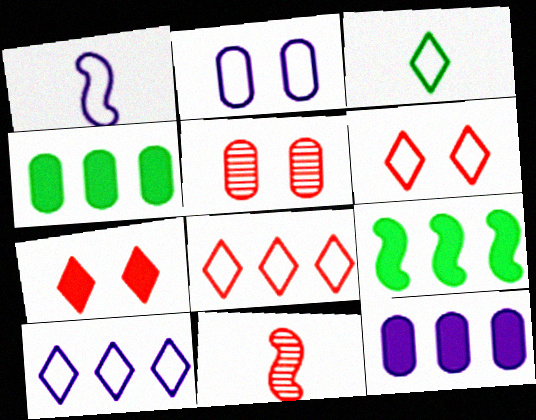[[1, 2, 10], 
[3, 6, 10]]